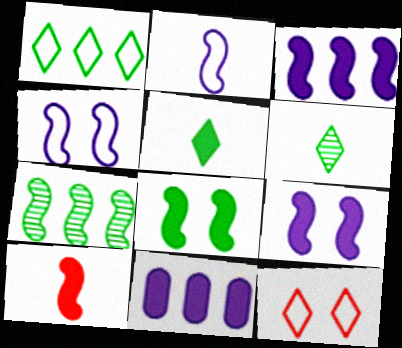[[3, 8, 10], 
[4, 7, 10]]